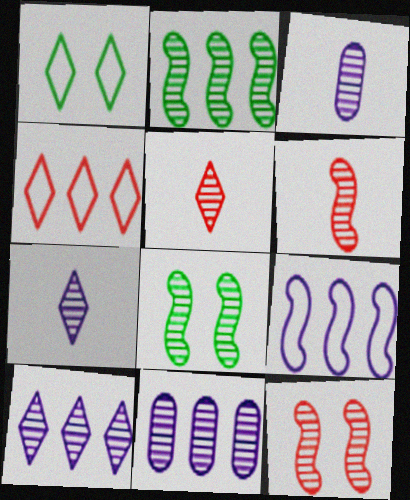[[5, 8, 11]]